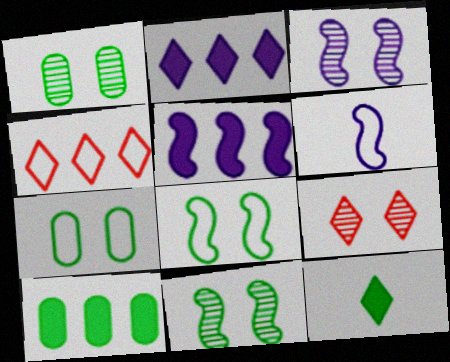[[1, 3, 9], 
[3, 5, 6], 
[4, 6, 7], 
[6, 9, 10]]